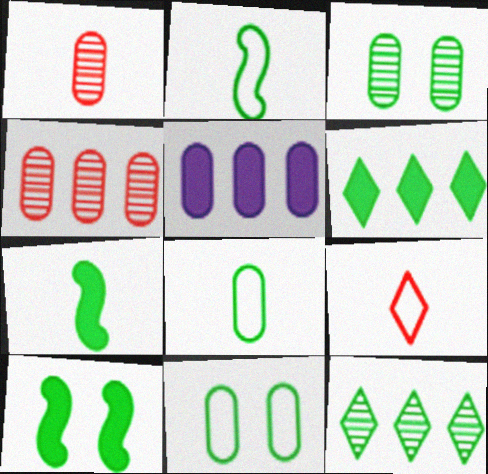[[1, 5, 11], 
[2, 3, 6], 
[7, 11, 12], 
[8, 10, 12]]